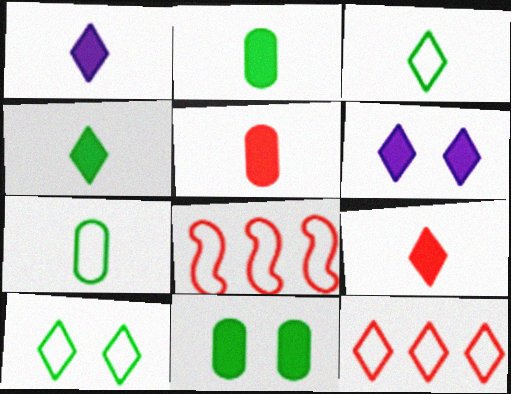[[1, 4, 9]]